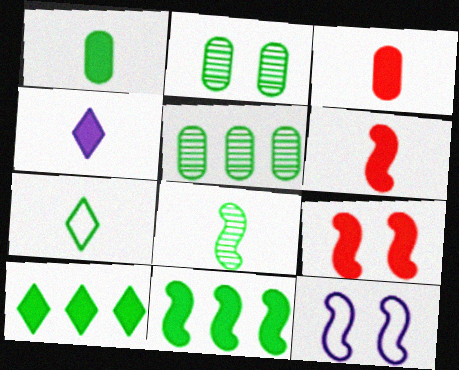[[1, 4, 6], 
[1, 7, 8], 
[2, 7, 11]]